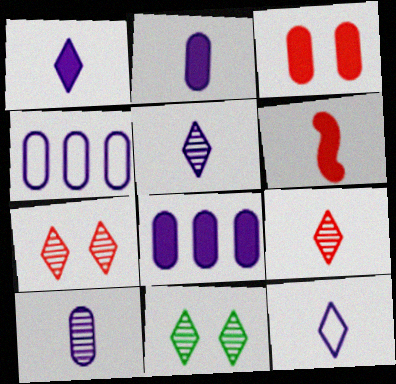[[1, 5, 12], 
[4, 6, 11]]